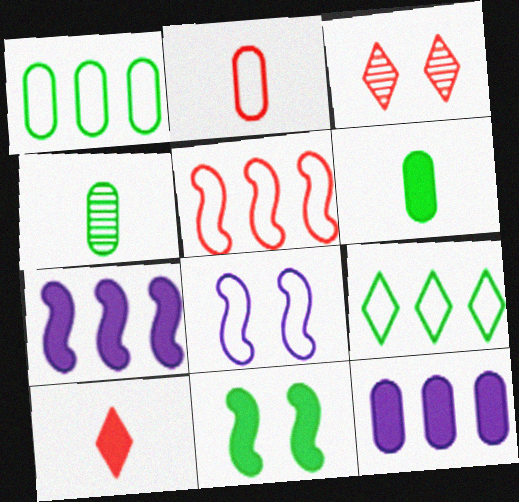[[2, 8, 9], 
[4, 9, 11], 
[10, 11, 12]]